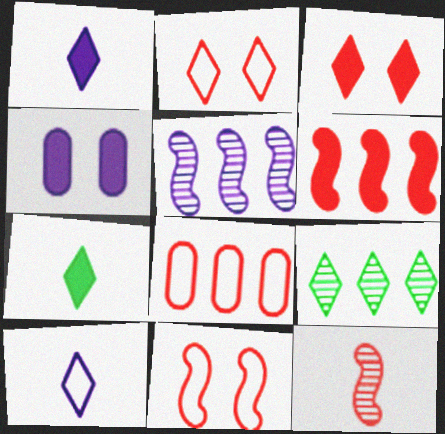[[1, 2, 9], 
[3, 8, 12], 
[3, 9, 10], 
[4, 5, 10], 
[4, 6, 7], 
[6, 11, 12]]